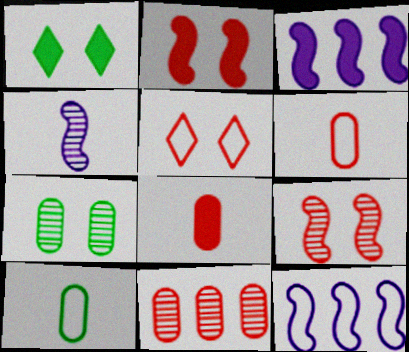[[1, 3, 8], 
[5, 10, 12]]